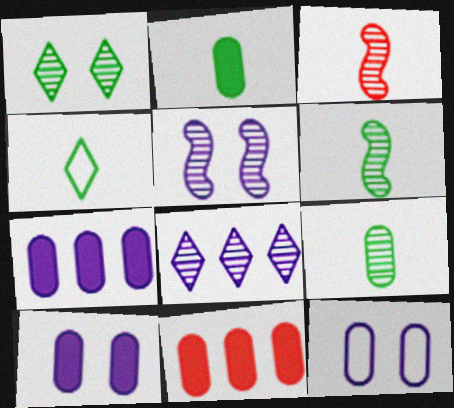[[2, 4, 6], 
[2, 10, 11], 
[4, 5, 11], 
[9, 11, 12]]